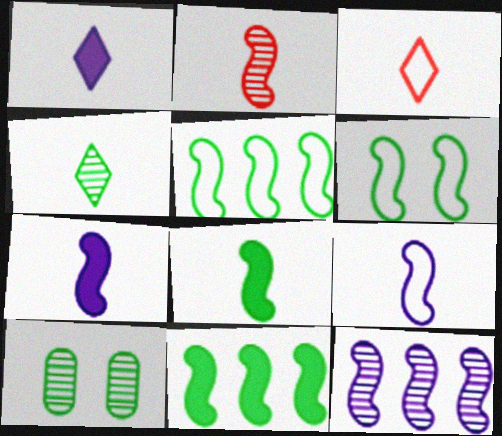[[1, 3, 4], 
[2, 8, 9]]